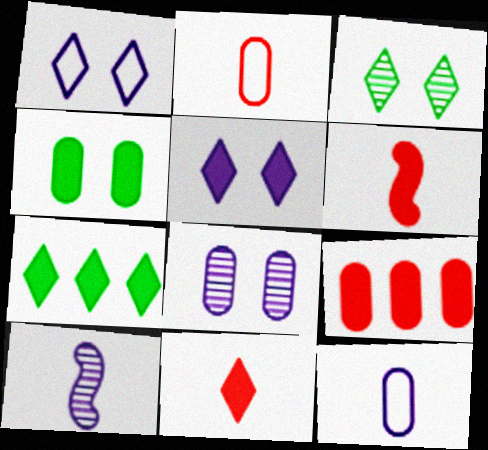[[5, 7, 11]]